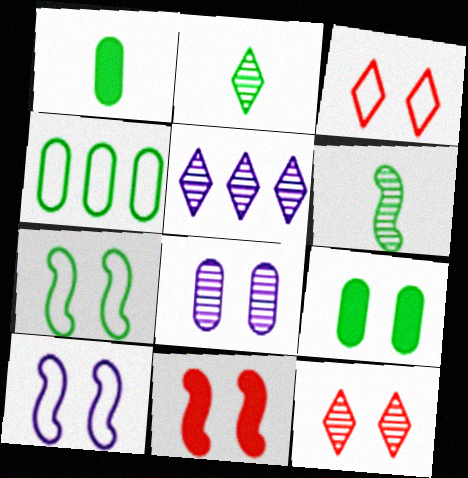[[2, 5, 12], 
[9, 10, 12]]